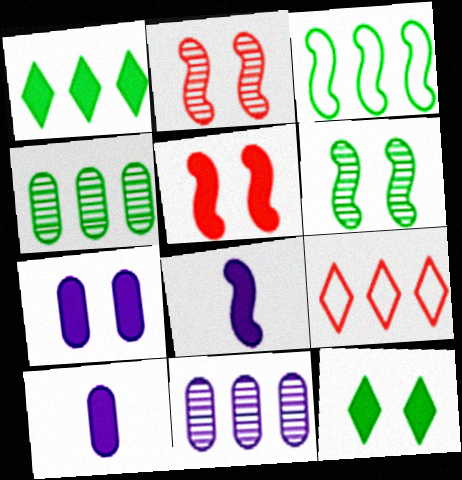[[1, 3, 4], 
[1, 5, 10], 
[2, 3, 8], 
[5, 7, 12], 
[6, 9, 10]]